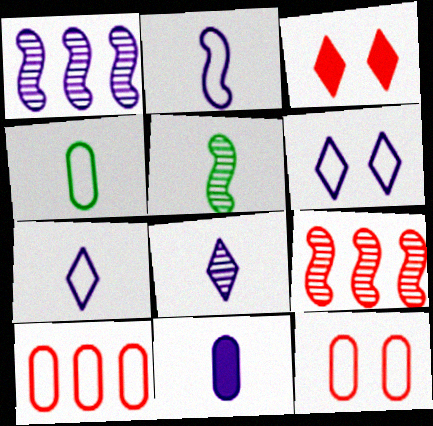[[1, 3, 4], 
[1, 6, 11], 
[2, 8, 11]]